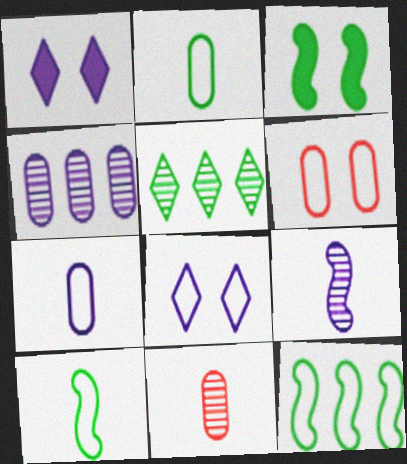[[1, 11, 12], 
[2, 3, 5]]